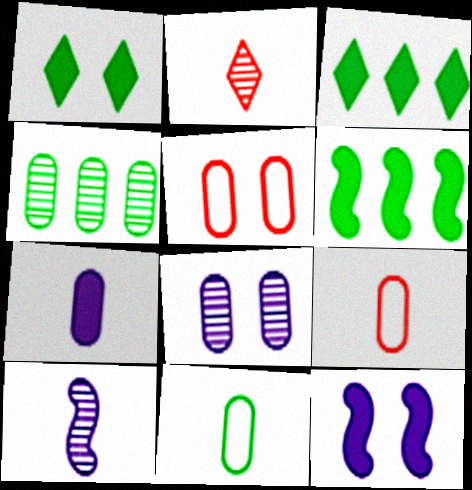[[3, 5, 10], 
[4, 5, 7]]